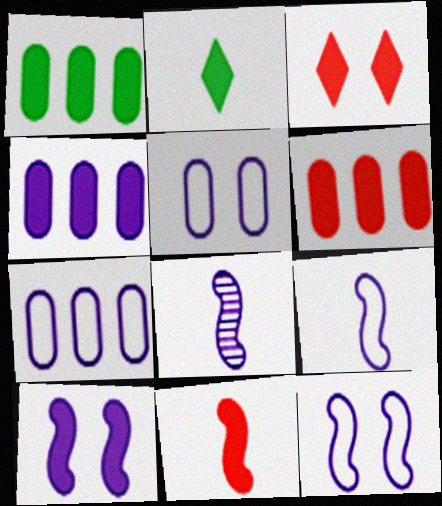[[1, 4, 6], 
[2, 6, 10], 
[3, 6, 11]]